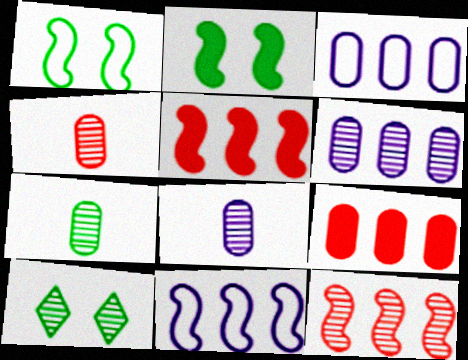[[4, 7, 8], 
[8, 10, 12]]